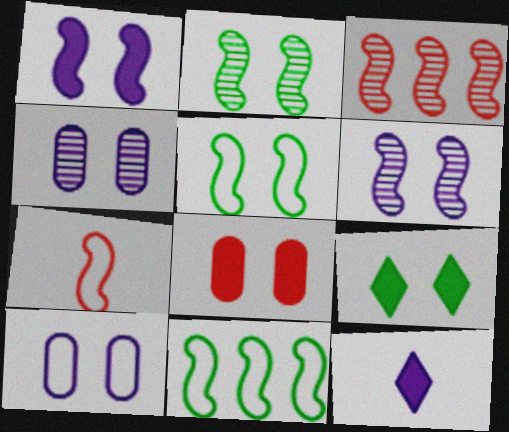[[1, 8, 9]]